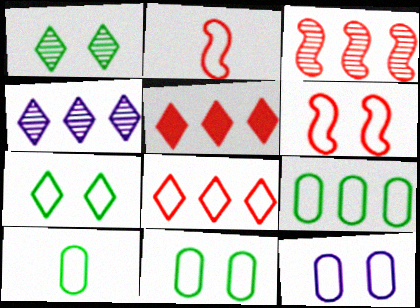[[6, 7, 12], 
[9, 10, 11]]